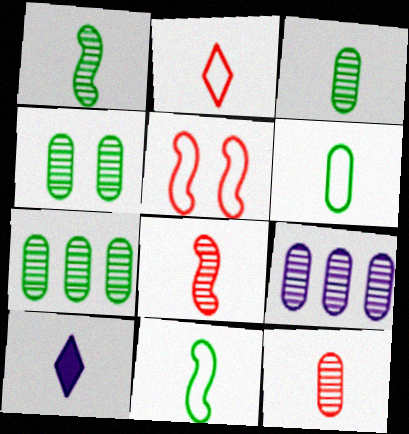[[3, 4, 7], 
[4, 9, 12], 
[5, 7, 10], 
[6, 8, 10], 
[10, 11, 12]]